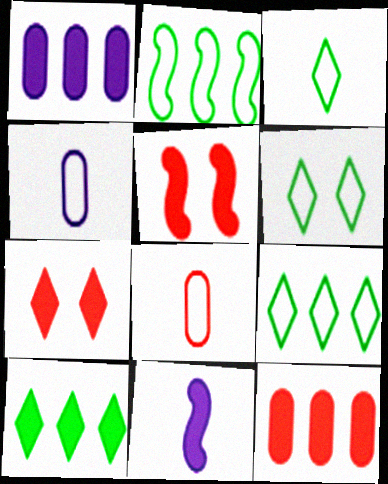[[3, 6, 9]]